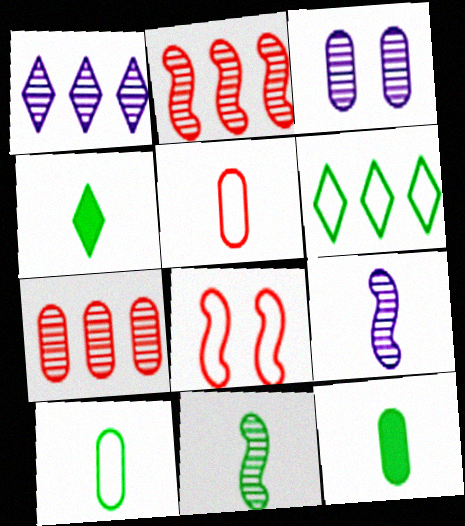[[1, 3, 9], 
[1, 8, 12], 
[4, 5, 9], 
[4, 10, 11]]